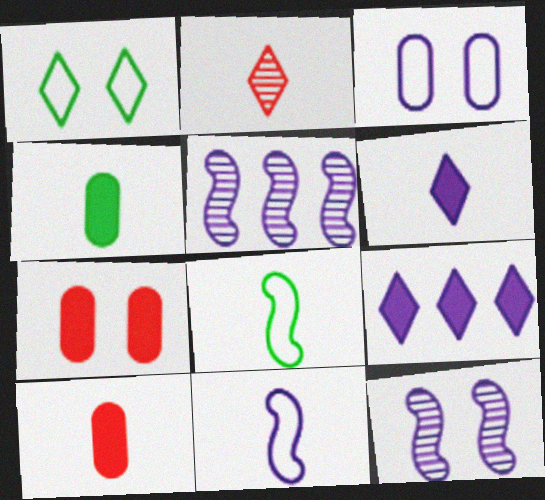[[1, 2, 9], 
[1, 5, 10], 
[1, 7, 12], 
[2, 4, 11], 
[3, 5, 6]]